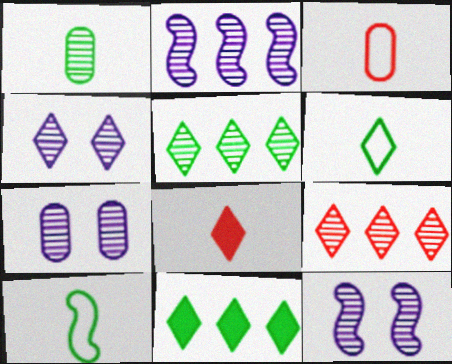[[1, 9, 12], 
[3, 11, 12], 
[4, 7, 12]]